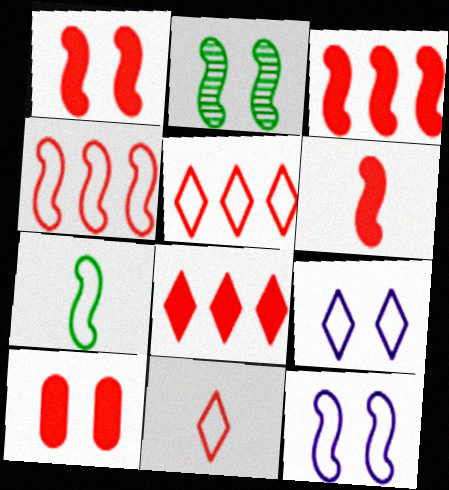[[1, 2, 12], 
[1, 3, 6], 
[2, 9, 10], 
[4, 7, 12], 
[6, 8, 10]]